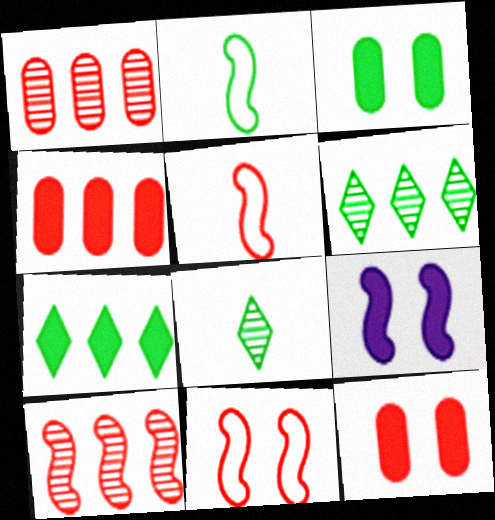[[2, 3, 6], 
[2, 9, 10]]